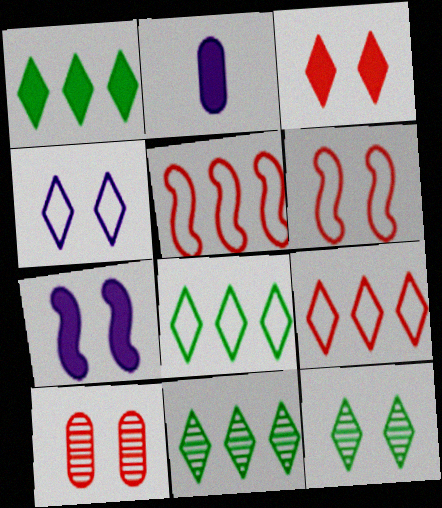[[1, 8, 11], 
[2, 5, 12], 
[2, 6, 11], 
[3, 4, 12], 
[3, 6, 10]]